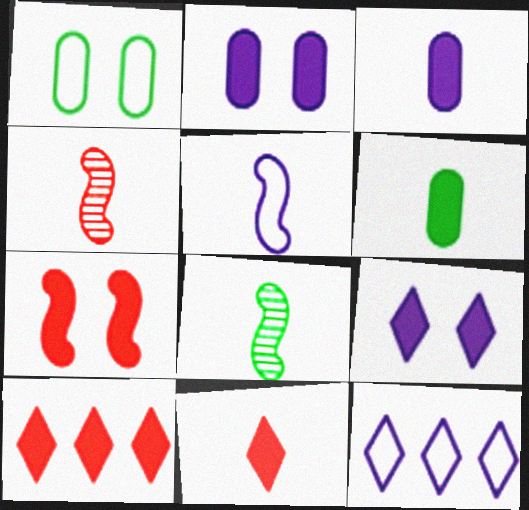[]